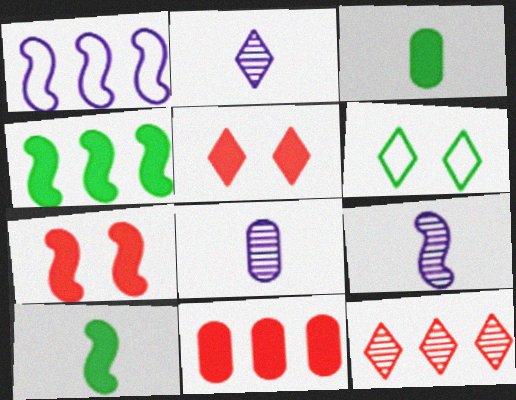[[2, 8, 9], 
[6, 9, 11]]